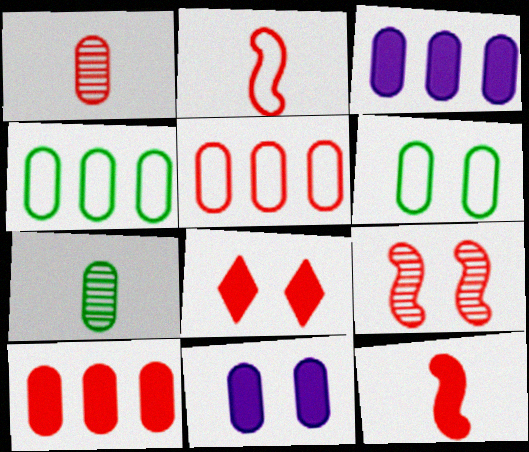[[1, 3, 6], 
[1, 4, 11], 
[5, 7, 11], 
[8, 10, 12]]